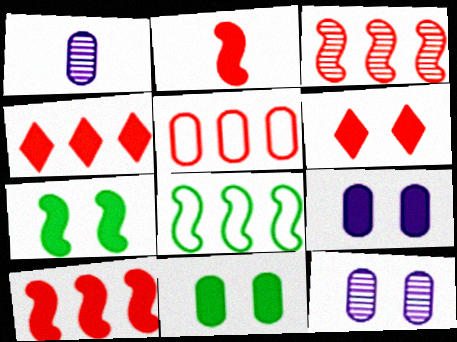[[1, 5, 11], 
[1, 6, 8], 
[3, 4, 5], 
[6, 7, 9]]